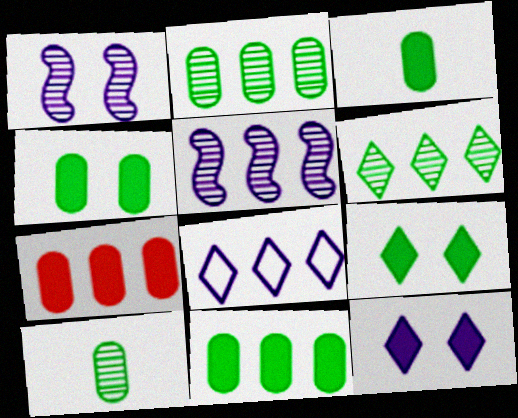[[3, 4, 11]]